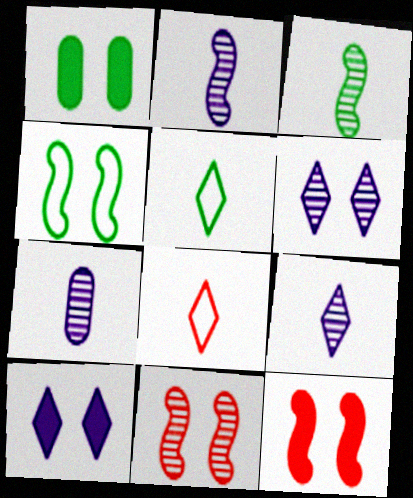[[1, 10, 12], 
[2, 7, 9]]